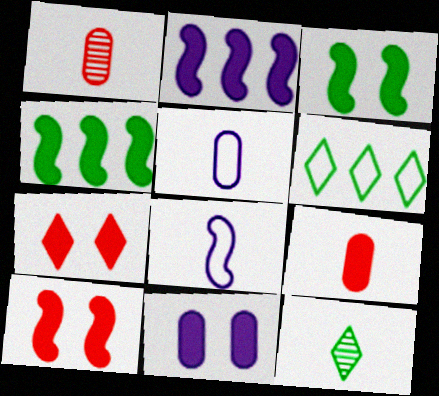[[3, 7, 11], 
[8, 9, 12]]